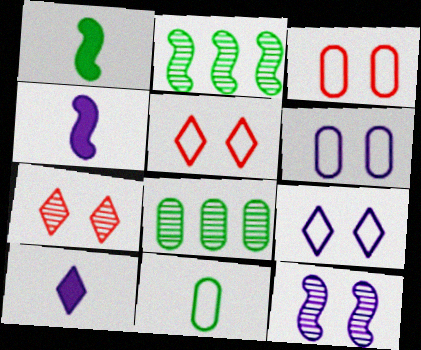[[2, 3, 10], 
[4, 5, 8]]